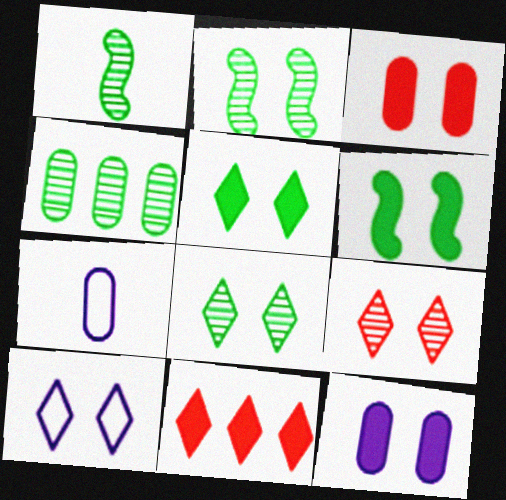[[1, 4, 8], 
[2, 3, 10], 
[2, 7, 11], 
[3, 4, 7], 
[5, 9, 10]]